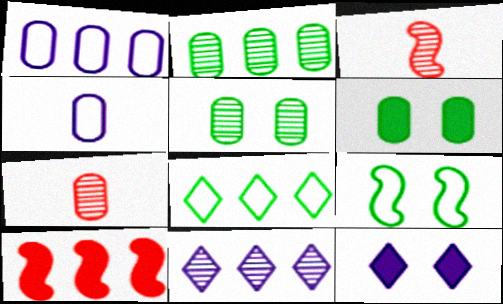[[1, 6, 7], 
[3, 5, 11]]